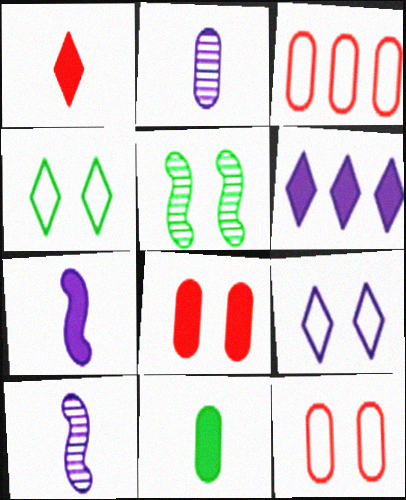[[1, 7, 11], 
[5, 8, 9]]